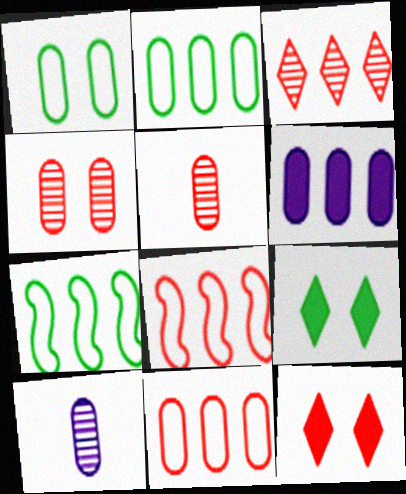[[1, 5, 6], 
[3, 6, 7], 
[5, 8, 12], 
[7, 10, 12], 
[8, 9, 10]]